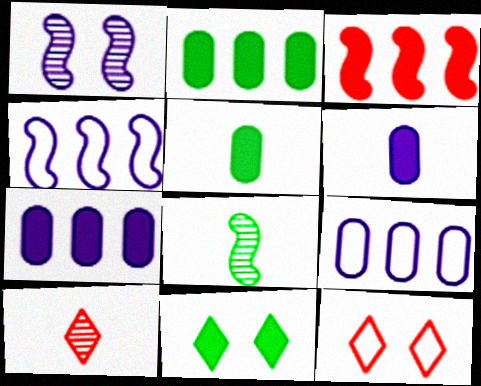[[3, 6, 11], 
[7, 8, 12]]